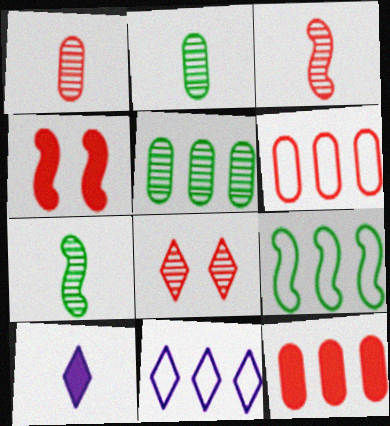[[2, 4, 11], 
[6, 9, 11]]